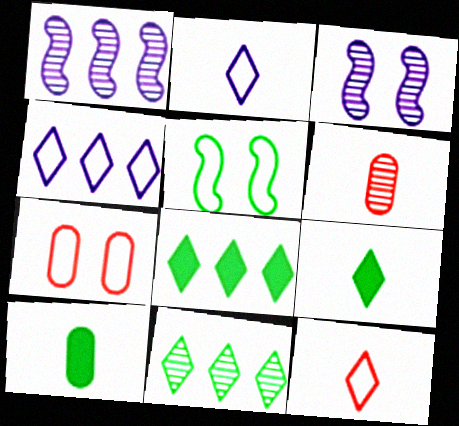[[1, 7, 9], 
[3, 6, 11], 
[5, 10, 11]]